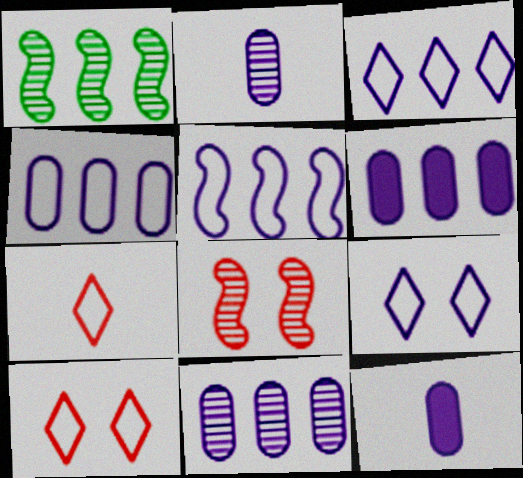[[1, 10, 12], 
[3, 4, 5], 
[4, 6, 11]]